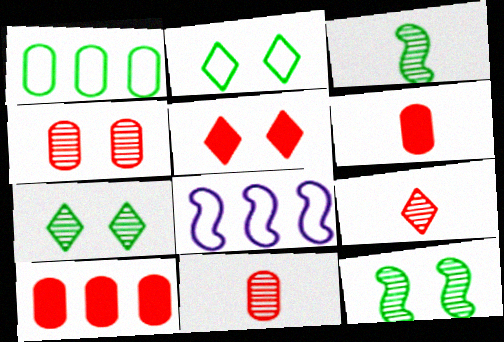[[6, 7, 8]]